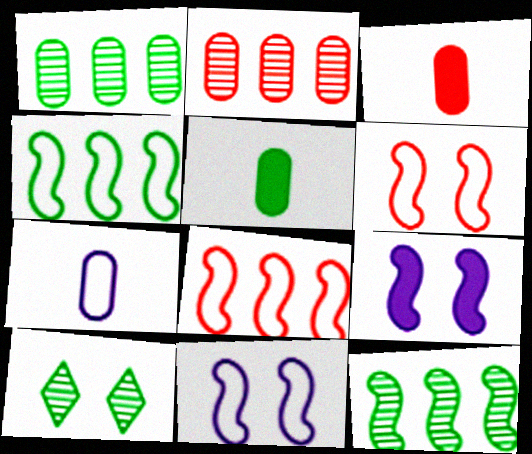[[4, 5, 10]]